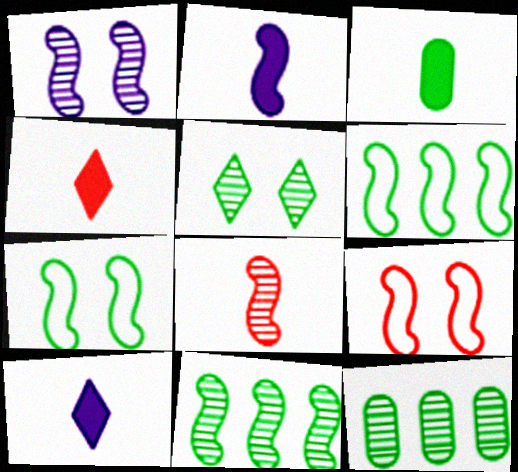[[1, 8, 11], 
[2, 3, 4], 
[2, 9, 11], 
[3, 5, 6], 
[9, 10, 12]]